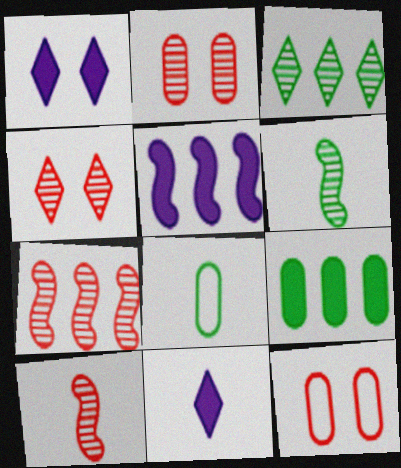[[1, 7, 8], 
[4, 5, 8], 
[8, 10, 11]]